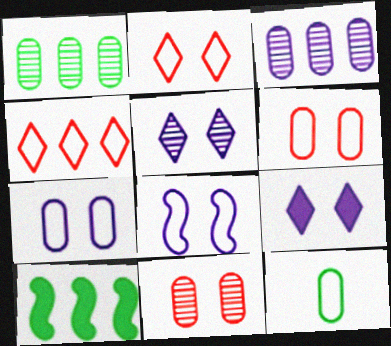[[3, 4, 10], 
[4, 8, 12]]